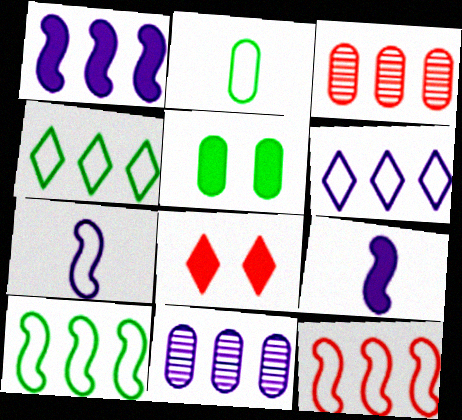[[1, 3, 4], 
[1, 6, 11]]